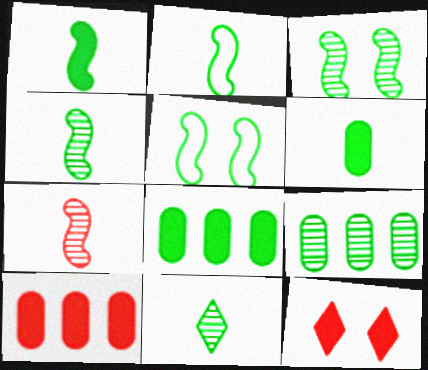[[1, 2, 4], 
[2, 6, 11], 
[3, 9, 11], 
[5, 8, 11]]